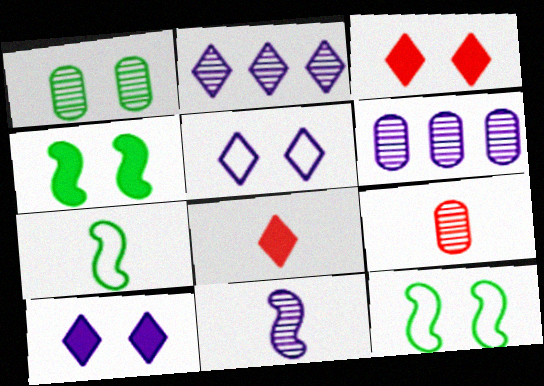[[1, 6, 9], 
[3, 6, 7], 
[6, 8, 12]]